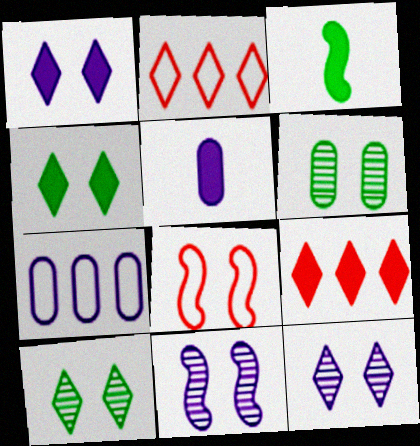[[1, 6, 8]]